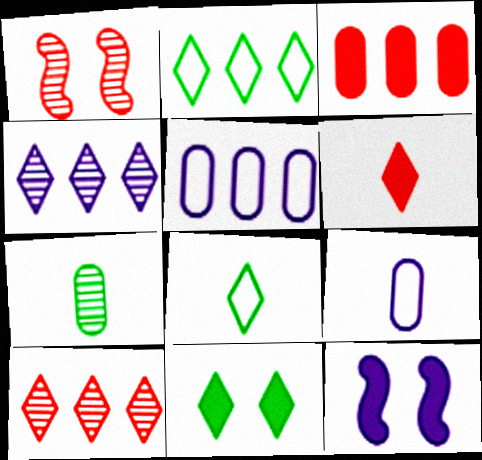[[1, 4, 7], 
[4, 9, 12]]